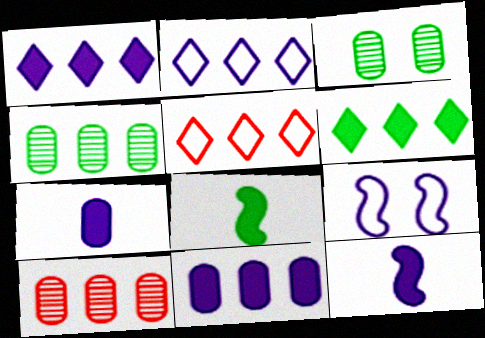[[3, 5, 12]]